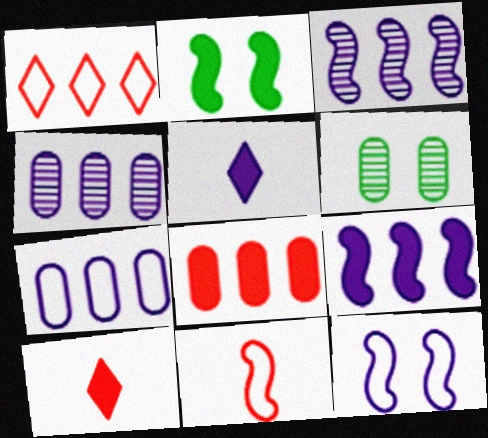[[2, 3, 11], 
[2, 5, 8], 
[4, 5, 12]]